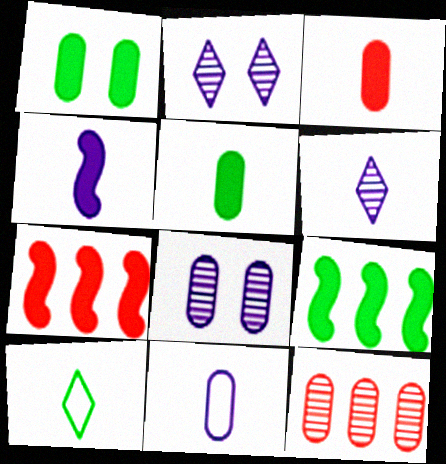[[1, 11, 12], 
[4, 6, 11], 
[7, 8, 10]]